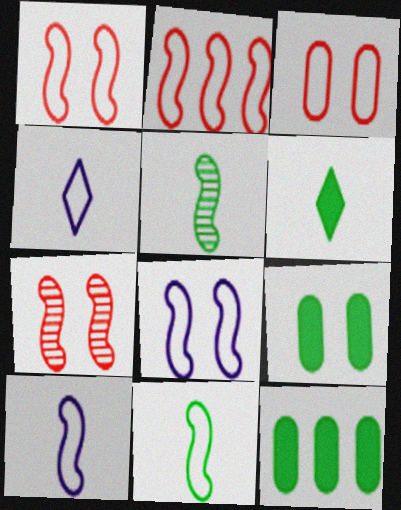[[2, 8, 11], 
[4, 7, 12]]